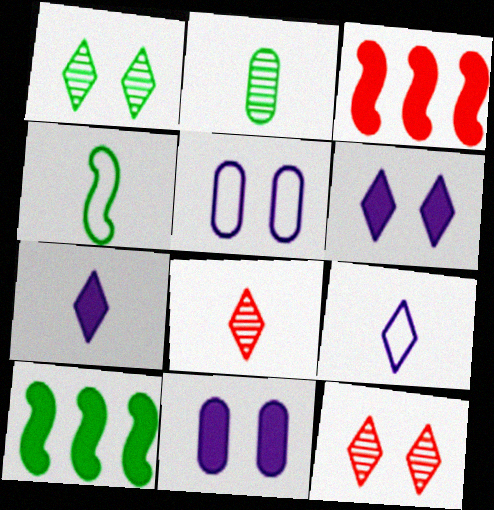[[5, 8, 10]]